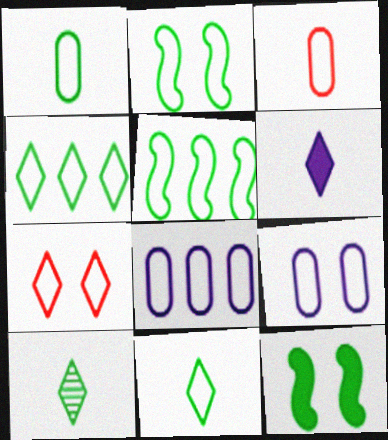[[1, 2, 4], 
[2, 7, 9]]